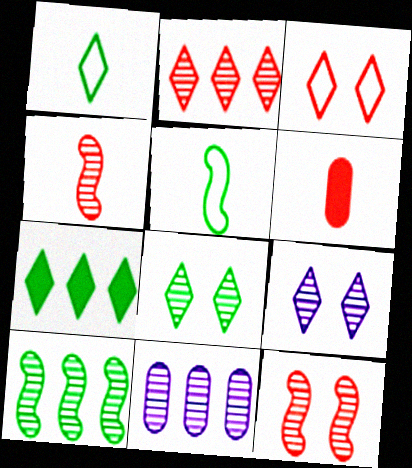[[1, 7, 8], 
[2, 10, 11], 
[4, 8, 11]]